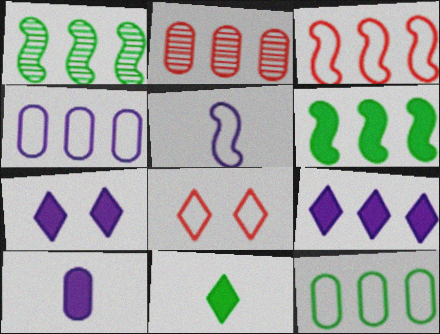[[1, 8, 10], 
[5, 8, 12]]